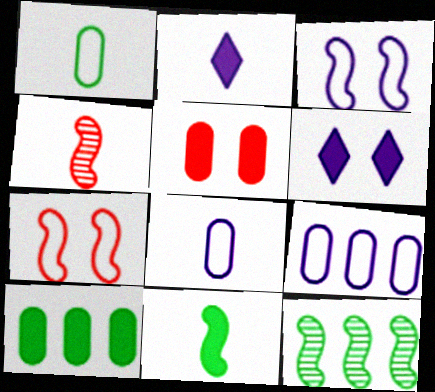[[1, 2, 4]]